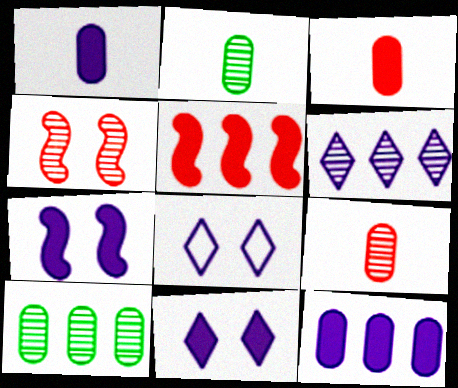[[2, 4, 6], 
[2, 5, 8]]